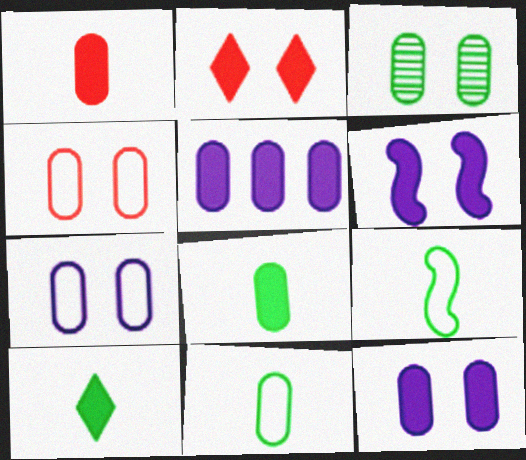[[3, 4, 12]]